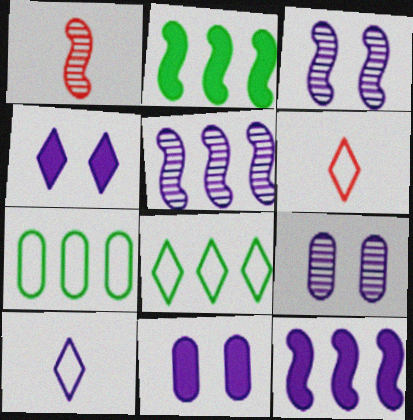[[1, 4, 7], 
[1, 8, 11], 
[2, 6, 9], 
[5, 10, 11], 
[9, 10, 12]]